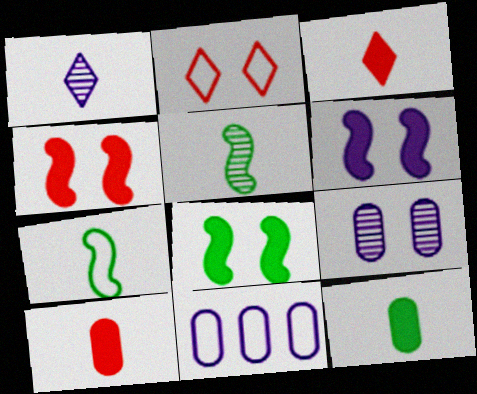[[1, 6, 11], 
[1, 7, 10], 
[2, 7, 11], 
[2, 8, 9], 
[4, 6, 8]]